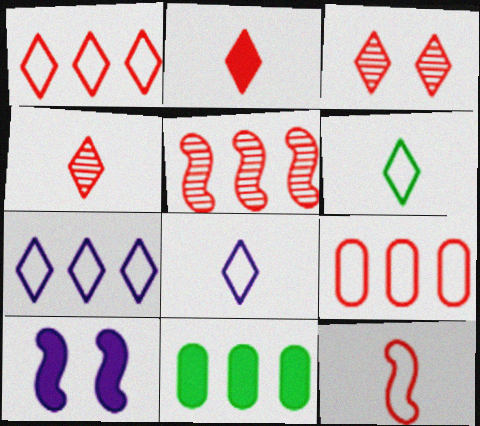[[1, 2, 3], 
[2, 10, 11], 
[5, 7, 11]]